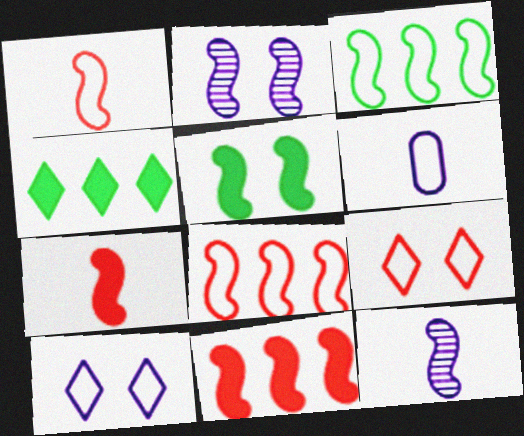[[2, 3, 7], 
[3, 6, 9], 
[5, 8, 12]]